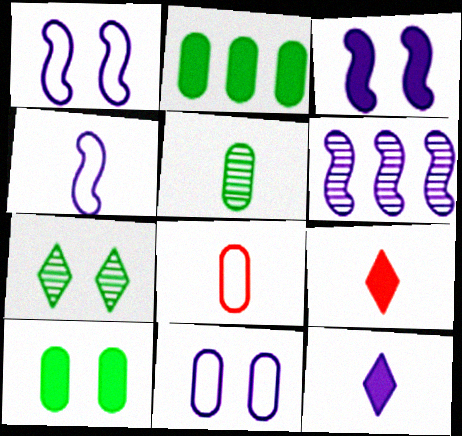[[2, 3, 9], 
[3, 4, 6], 
[4, 5, 9], 
[6, 11, 12]]